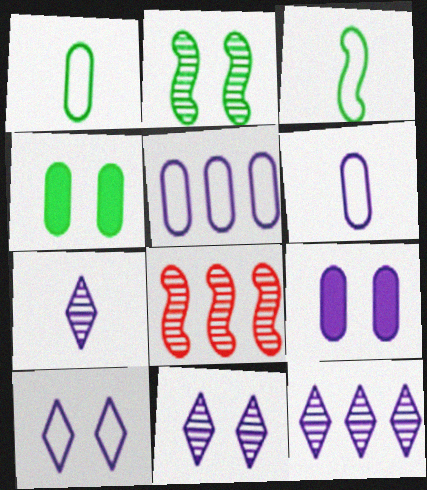[[7, 11, 12]]